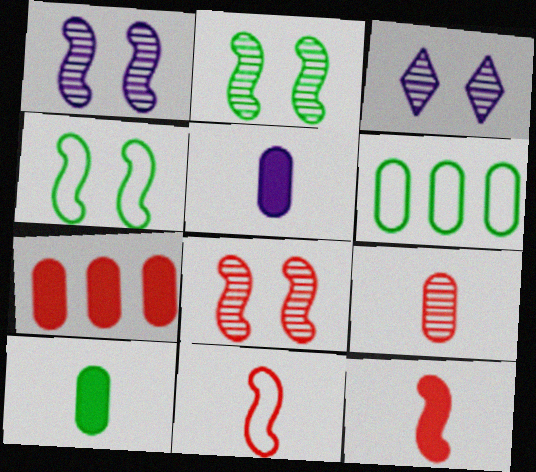[[1, 2, 8], 
[3, 6, 12]]